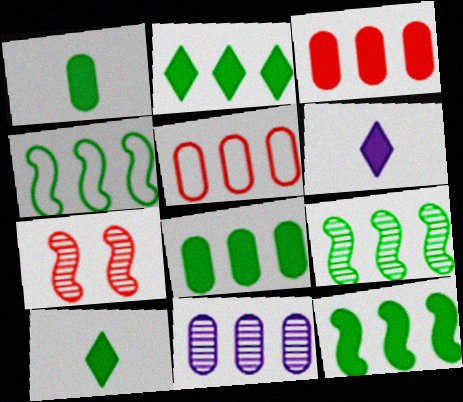[[2, 8, 12], 
[4, 9, 12], 
[5, 8, 11]]